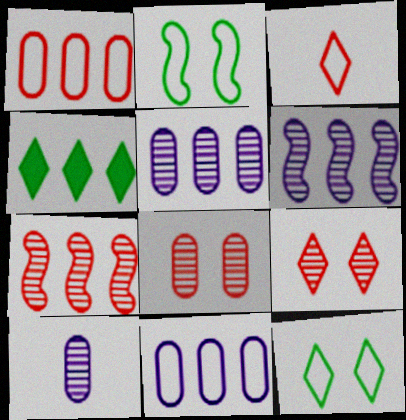[[1, 4, 6], 
[2, 3, 11], 
[4, 7, 11]]